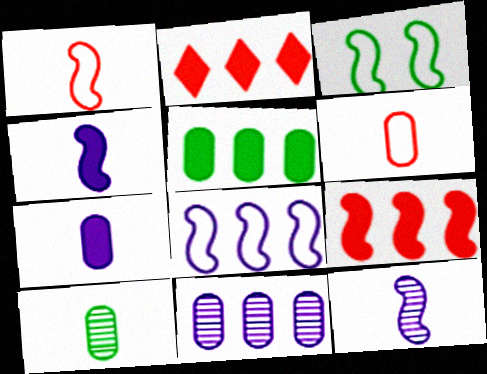[[1, 3, 8], 
[3, 9, 12], 
[6, 7, 10]]